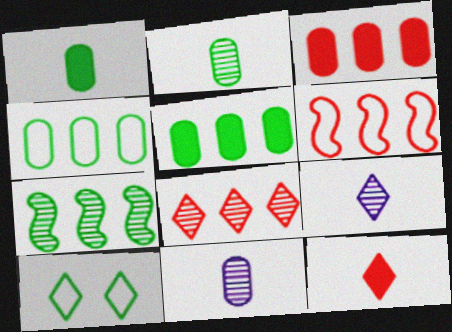[[1, 7, 10], 
[3, 6, 8]]